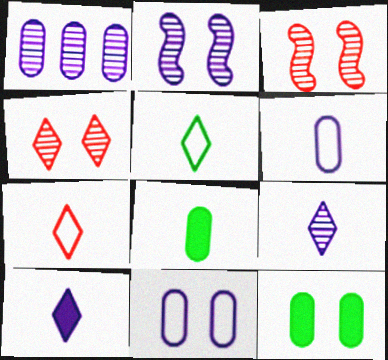[[1, 2, 9]]